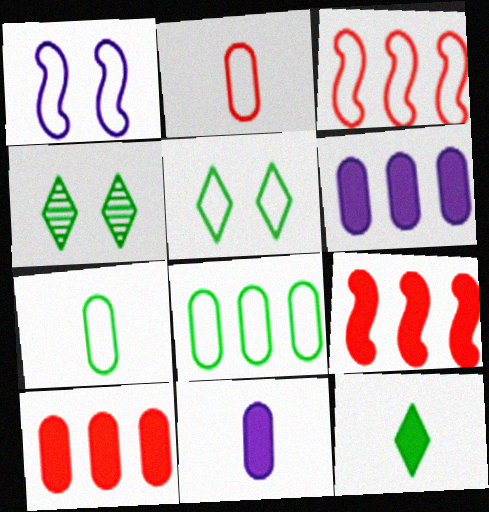[[3, 4, 11]]